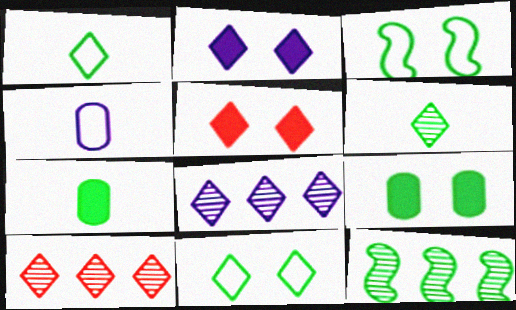[[1, 2, 10], 
[1, 5, 8], 
[1, 9, 12], 
[4, 5, 12], 
[7, 11, 12]]